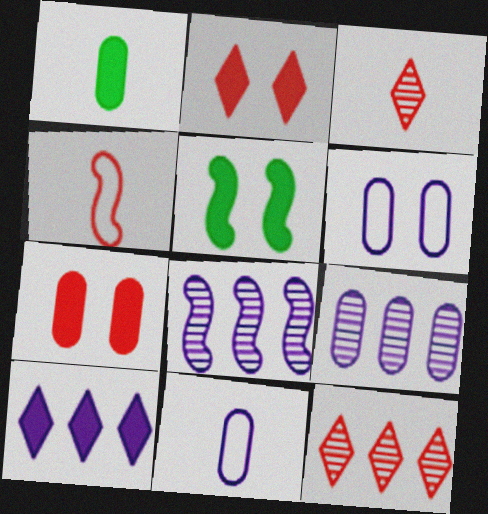[[4, 5, 8], 
[4, 7, 12], 
[5, 11, 12]]